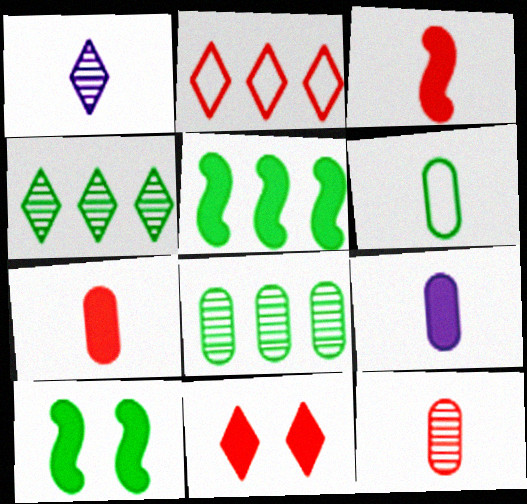[[1, 3, 6], 
[4, 6, 10], 
[5, 9, 11], 
[6, 9, 12]]